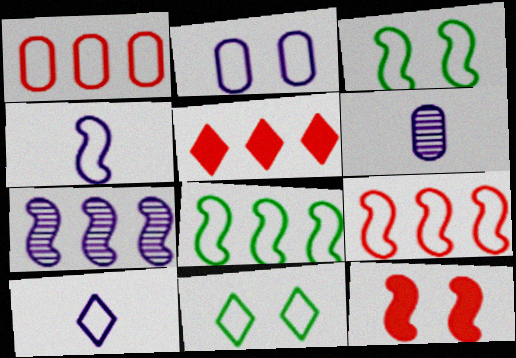[[1, 3, 10], 
[1, 4, 11], 
[3, 4, 9], 
[3, 5, 6]]